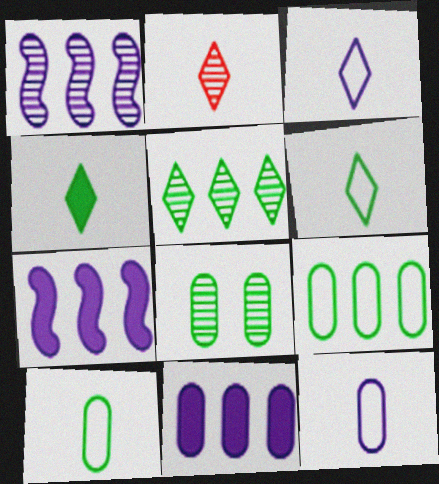[[1, 2, 8], 
[2, 3, 4]]